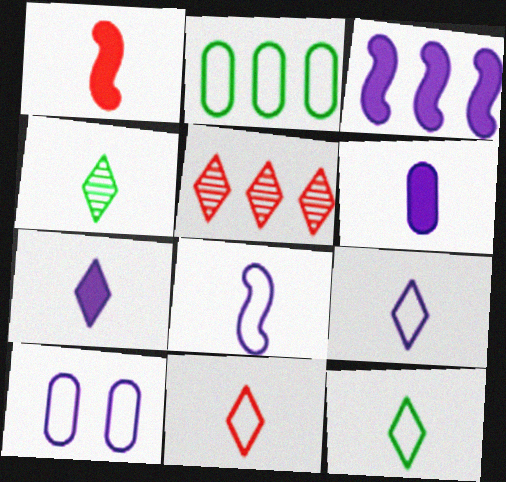[[2, 3, 5], 
[4, 7, 11], 
[9, 11, 12]]